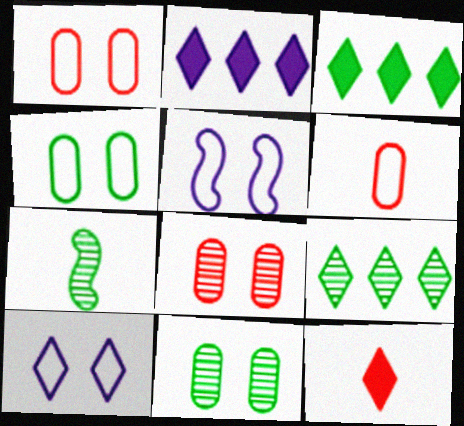[[1, 2, 7], 
[3, 4, 7], 
[7, 9, 11], 
[9, 10, 12]]